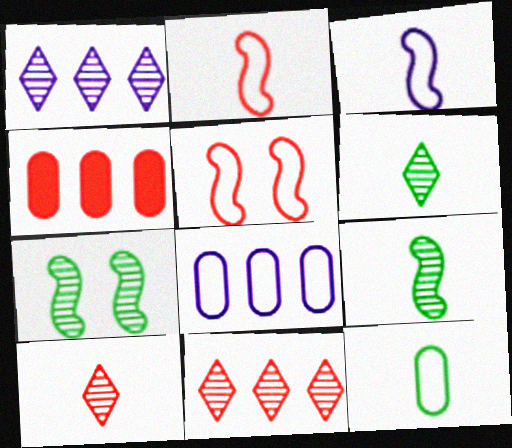[[4, 5, 10]]